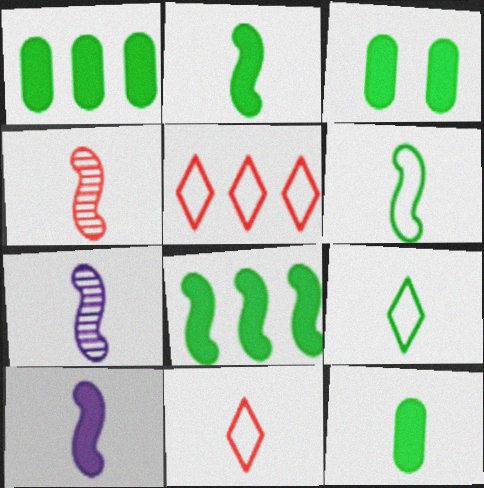[[1, 3, 12], 
[3, 5, 7], 
[4, 6, 10], 
[7, 11, 12]]